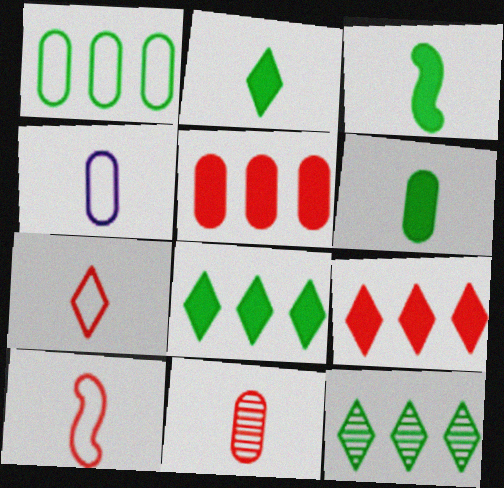[[2, 3, 6], 
[4, 6, 11]]